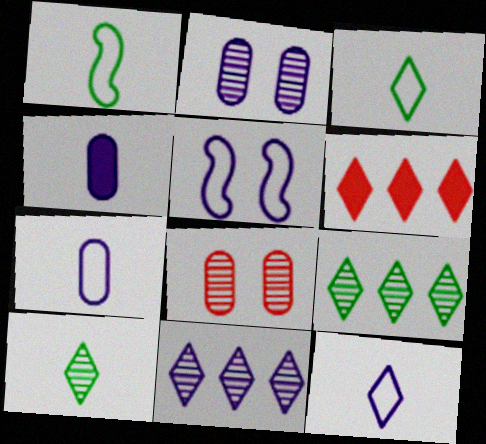[[1, 2, 6], 
[4, 5, 11]]